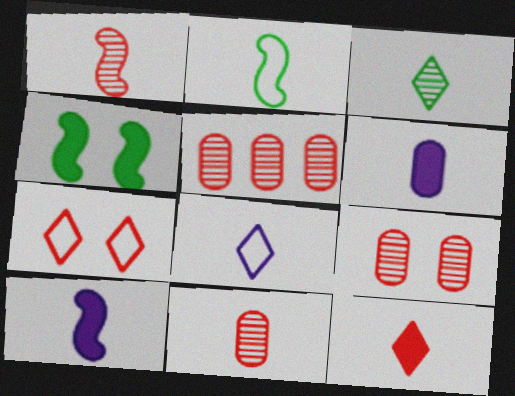[[1, 2, 10], 
[3, 8, 12], 
[4, 5, 8], 
[5, 9, 11]]